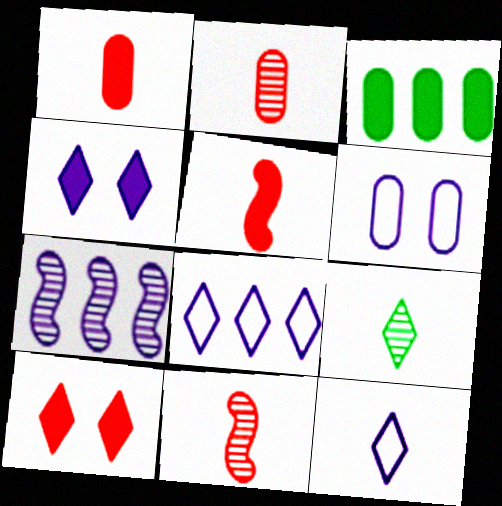[[2, 3, 6], 
[3, 4, 5], 
[8, 9, 10]]